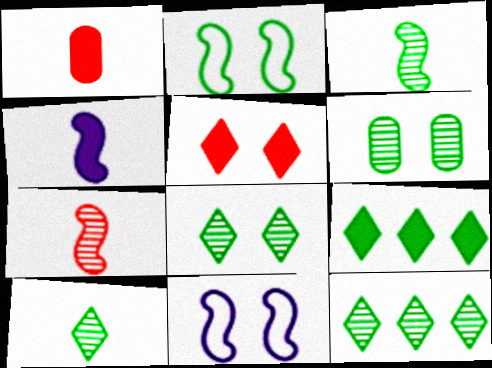[[1, 11, 12], 
[3, 6, 12], 
[5, 6, 11], 
[8, 10, 12]]